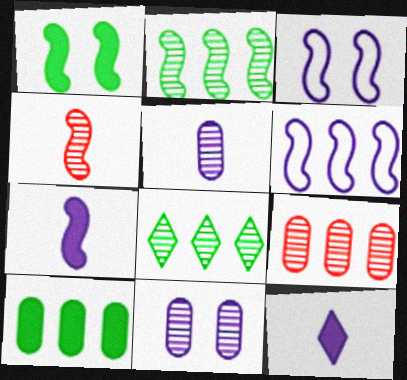[[1, 4, 6], 
[4, 8, 11], 
[6, 11, 12]]